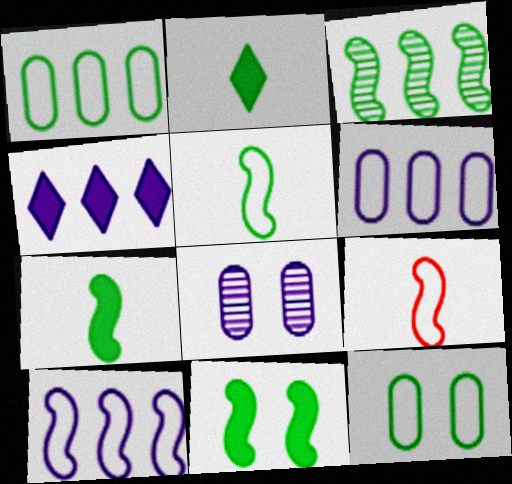[[2, 3, 12], 
[3, 5, 11]]